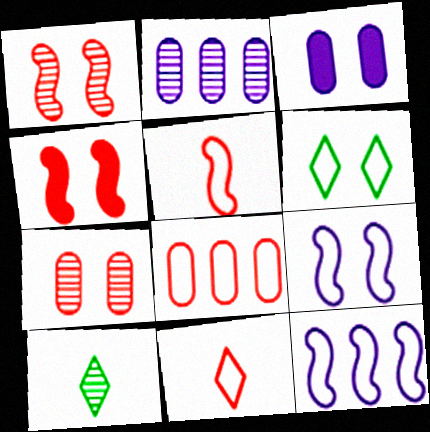[[1, 2, 10], 
[1, 3, 6]]